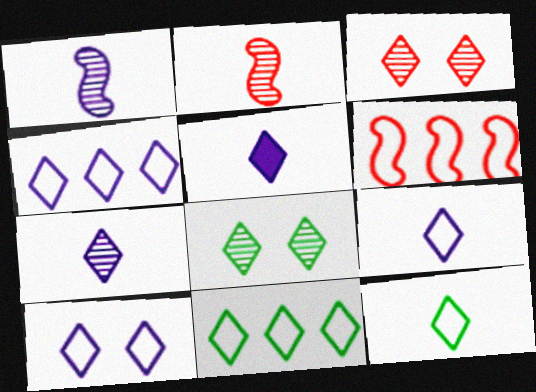[[3, 5, 11], 
[4, 9, 10], 
[5, 7, 9]]